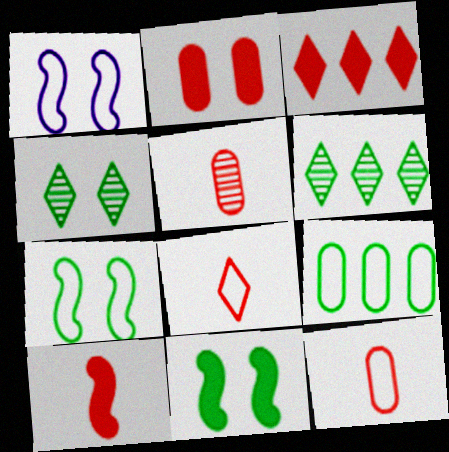[[1, 2, 4], 
[1, 8, 9], 
[2, 3, 10], 
[5, 8, 10]]